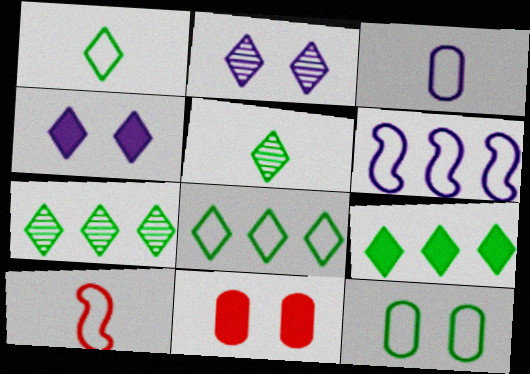[[1, 3, 10], 
[5, 6, 11], 
[7, 8, 9]]